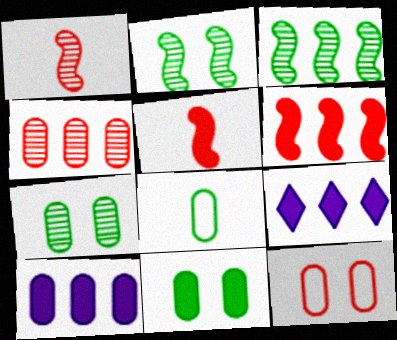[[5, 9, 11]]